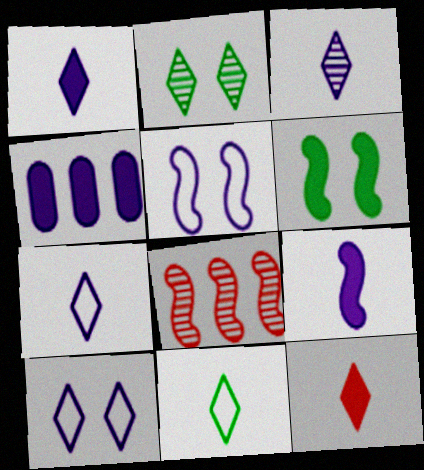[[1, 3, 7], 
[3, 4, 5], 
[3, 11, 12], 
[4, 6, 12]]